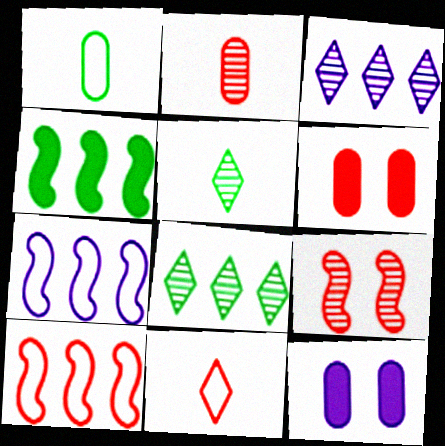[[5, 6, 7], 
[5, 10, 12]]